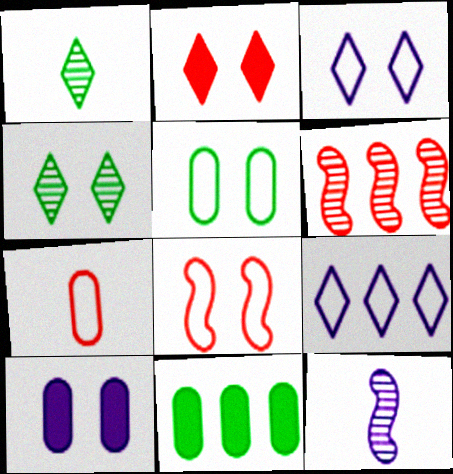[[1, 2, 9], 
[2, 3, 4], 
[2, 6, 7], 
[3, 5, 8], 
[4, 8, 10], 
[6, 9, 11], 
[9, 10, 12]]